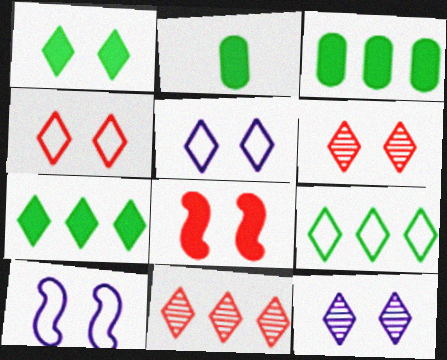[[1, 4, 12], 
[1, 5, 6], 
[2, 10, 11]]